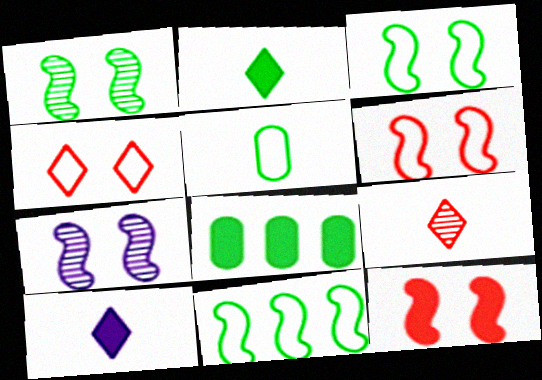[[3, 7, 12], 
[8, 10, 12]]